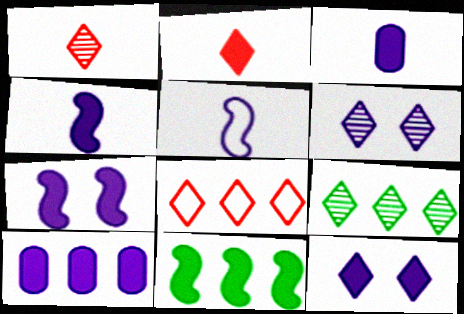[[1, 6, 9], 
[4, 10, 12], 
[5, 6, 10]]